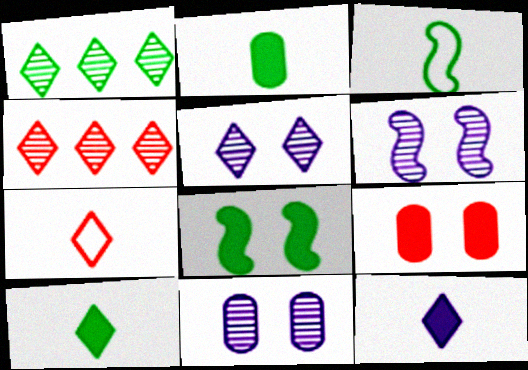[[5, 6, 11]]